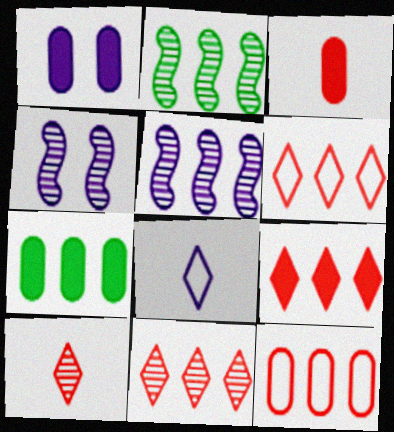[[1, 3, 7], 
[1, 5, 8], 
[5, 6, 7], 
[6, 9, 11]]